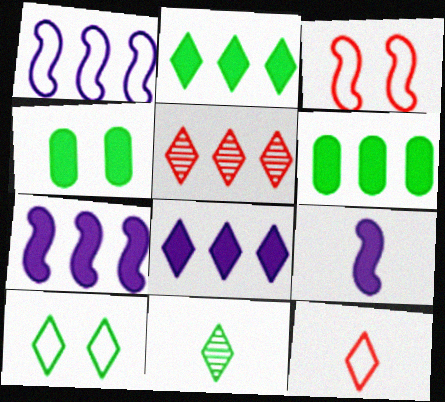[[1, 5, 6], 
[2, 10, 11]]